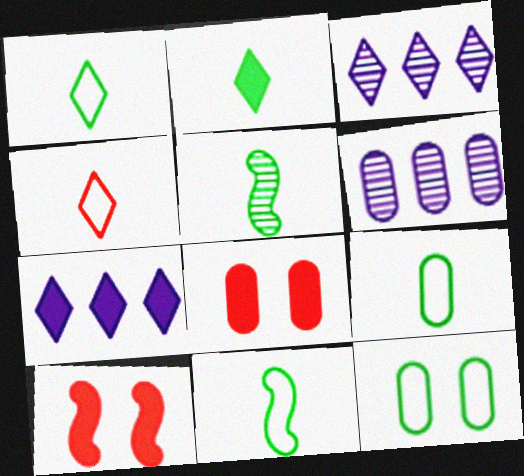[[1, 6, 10], 
[1, 9, 11], 
[2, 5, 9], 
[3, 8, 11], 
[3, 9, 10], 
[6, 8, 9]]